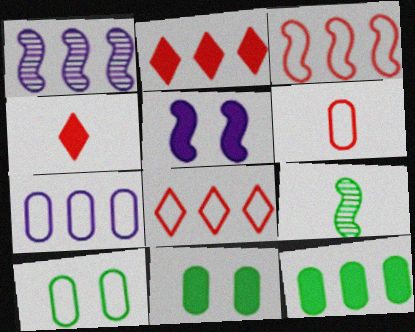[[1, 4, 10], 
[1, 8, 12], 
[3, 5, 9], 
[4, 5, 12], 
[6, 7, 10]]